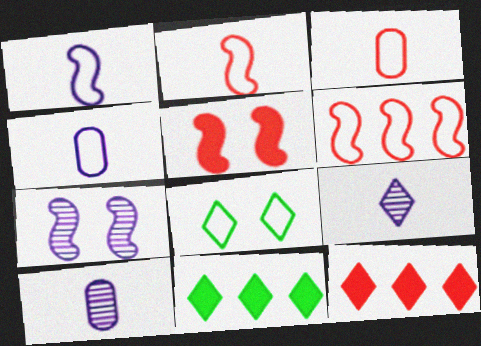[[3, 7, 11], 
[4, 6, 8], 
[8, 9, 12]]